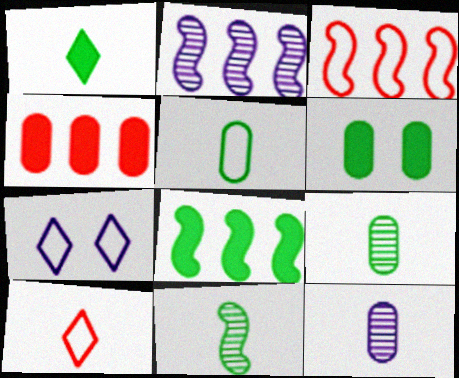[[1, 5, 11], 
[1, 6, 8], 
[2, 3, 8], 
[2, 6, 10], 
[3, 5, 7], 
[4, 7, 11]]